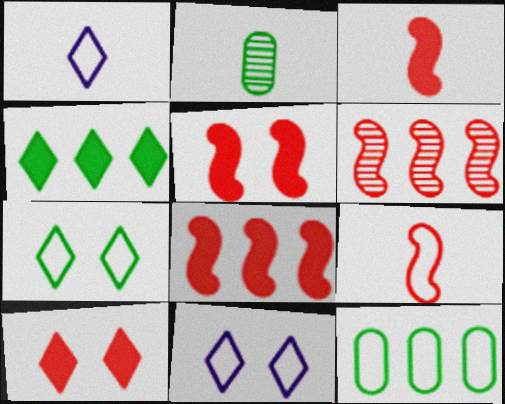[[1, 2, 3], 
[2, 8, 11], 
[3, 5, 8], 
[5, 6, 9], 
[9, 11, 12]]